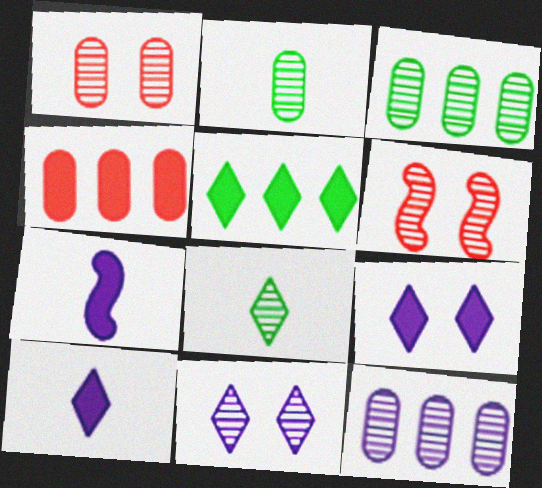[[1, 2, 12], 
[6, 8, 12]]